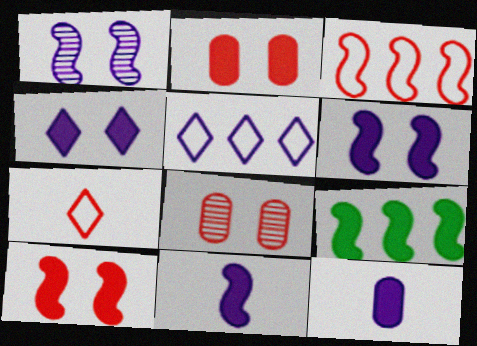[[1, 5, 12], 
[9, 10, 11]]